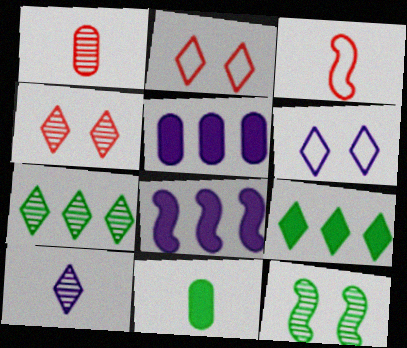[[2, 9, 10], 
[3, 8, 12], 
[3, 10, 11], 
[4, 7, 10]]